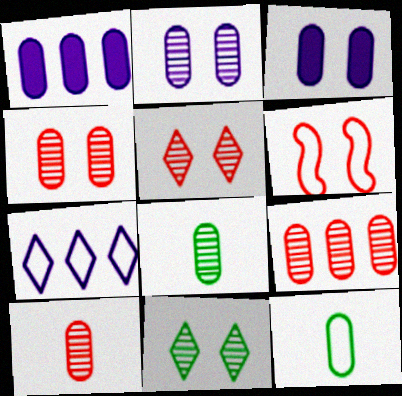[[1, 4, 12], 
[2, 8, 9], 
[3, 6, 11], 
[3, 9, 12], 
[4, 9, 10], 
[6, 7, 12]]